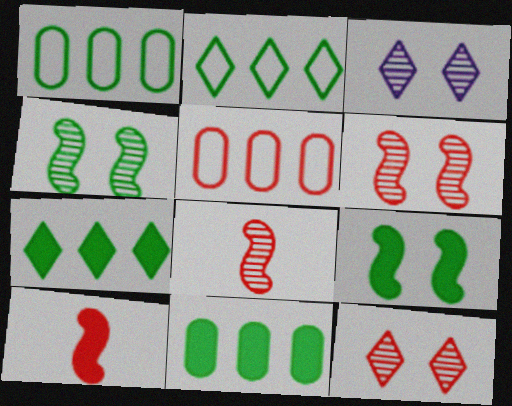[[1, 3, 10], 
[5, 10, 12]]